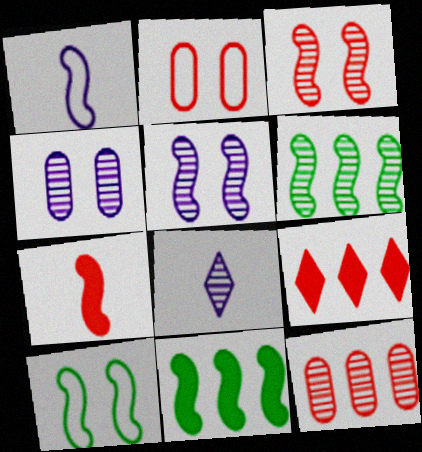[[1, 3, 11], 
[2, 8, 11]]